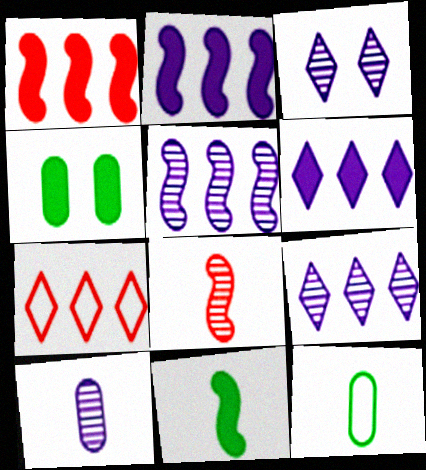[[1, 3, 12], 
[3, 5, 10]]